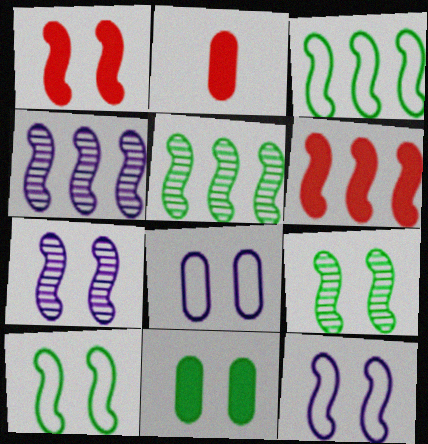[[1, 7, 10], 
[1, 9, 12], 
[3, 4, 6]]